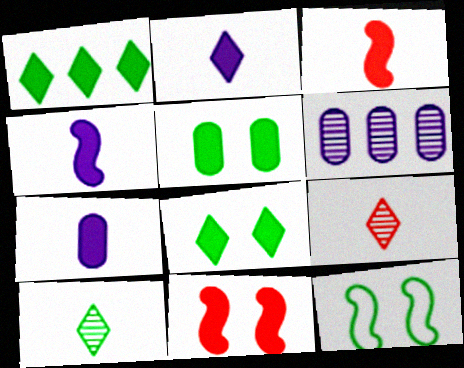[[1, 7, 11], 
[2, 4, 7]]